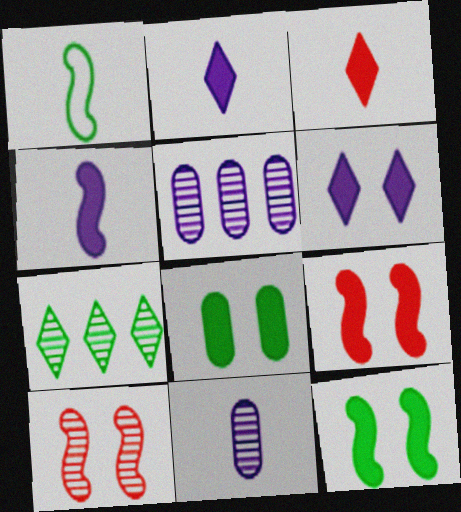[[1, 3, 11], 
[1, 7, 8], 
[6, 8, 9], 
[7, 10, 11]]